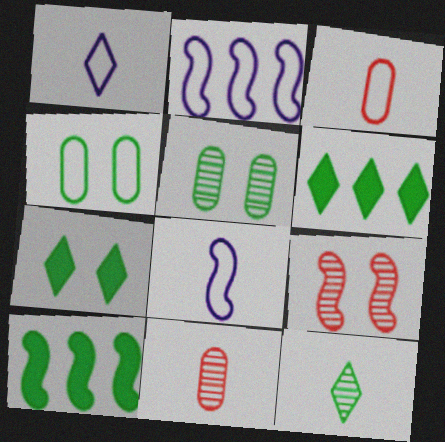[[2, 7, 11], 
[4, 10, 12], 
[8, 9, 10]]